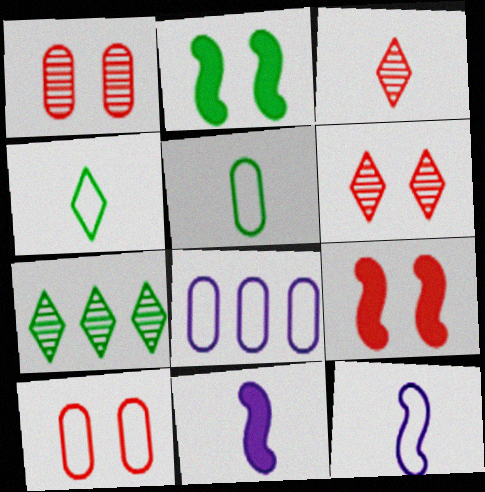[[2, 3, 8], 
[2, 5, 7], 
[3, 5, 11], 
[5, 8, 10], 
[6, 9, 10], 
[7, 10, 11]]